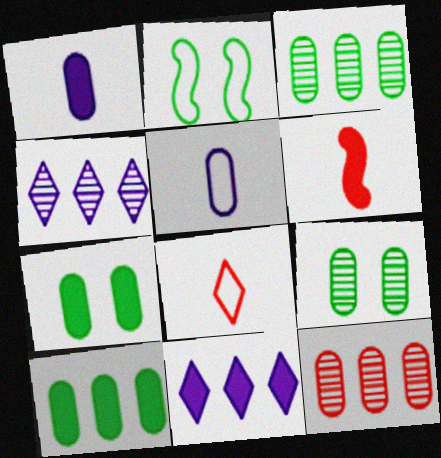[[5, 7, 12], 
[6, 7, 11]]